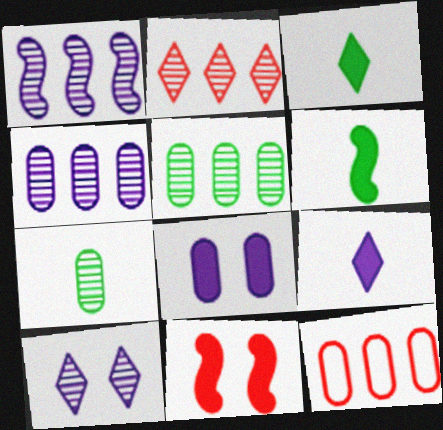[[1, 2, 5], 
[6, 10, 12], 
[7, 8, 12]]